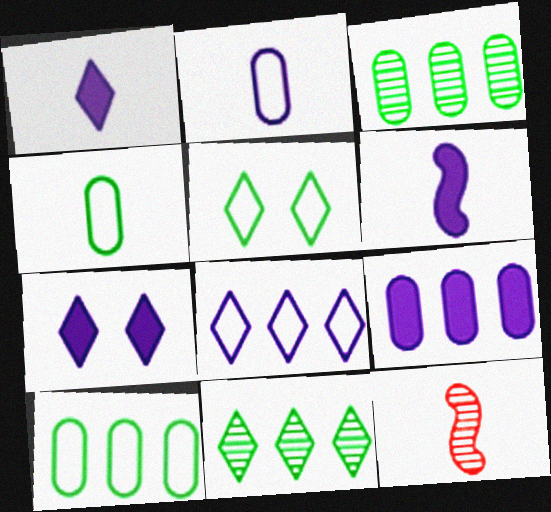[[1, 4, 12], 
[5, 9, 12], 
[6, 7, 9], 
[7, 10, 12]]